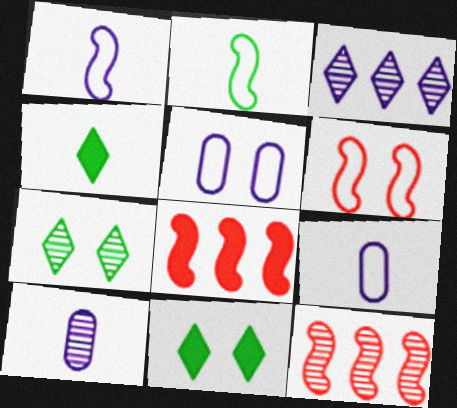[[4, 5, 12], 
[7, 8, 9], 
[7, 10, 12], 
[9, 11, 12]]